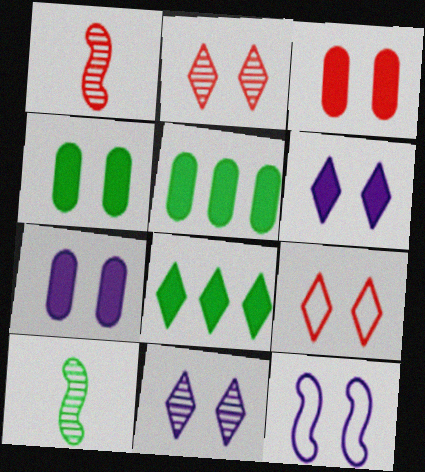[[2, 4, 12], 
[3, 4, 7], 
[7, 11, 12]]